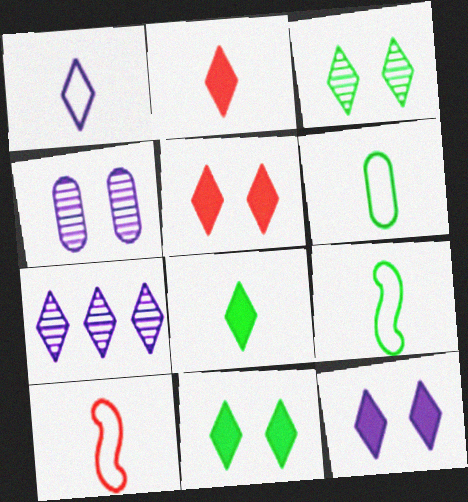[[1, 6, 10], 
[1, 7, 12], 
[5, 11, 12]]